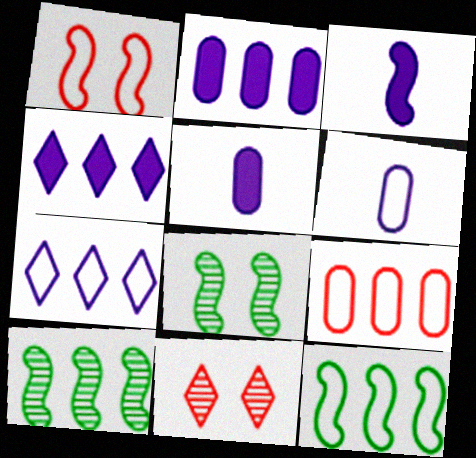[[1, 3, 10], 
[4, 9, 10], 
[5, 11, 12], 
[7, 9, 12]]